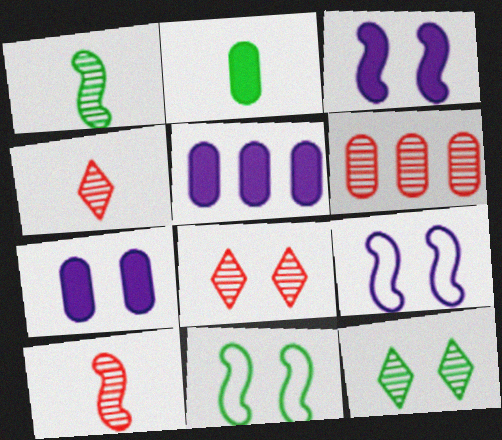[[4, 5, 11], 
[6, 8, 10], 
[7, 8, 11]]